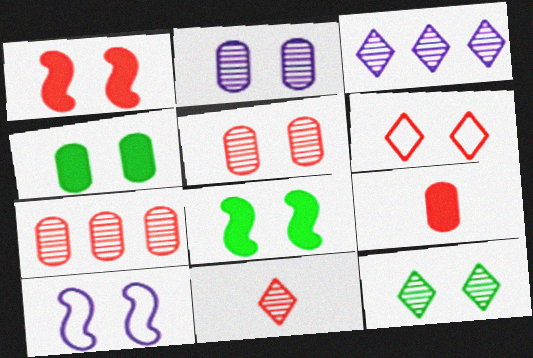[[1, 5, 6], 
[2, 6, 8], 
[3, 11, 12]]